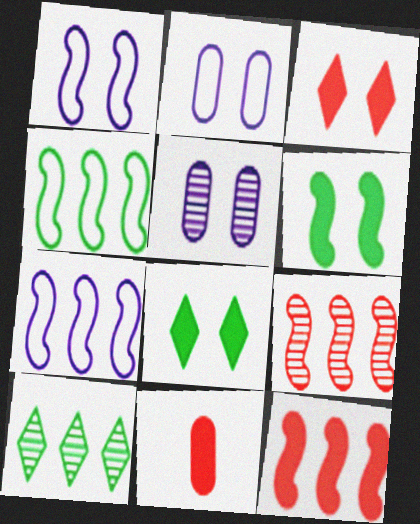[[1, 10, 11], 
[3, 11, 12]]